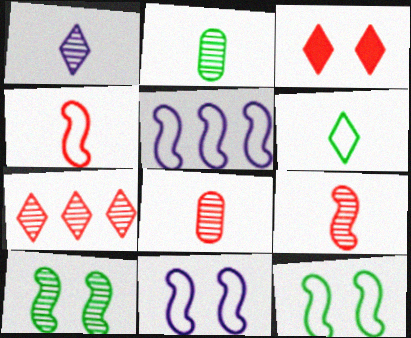[[1, 2, 9], 
[2, 3, 5], 
[4, 5, 12]]